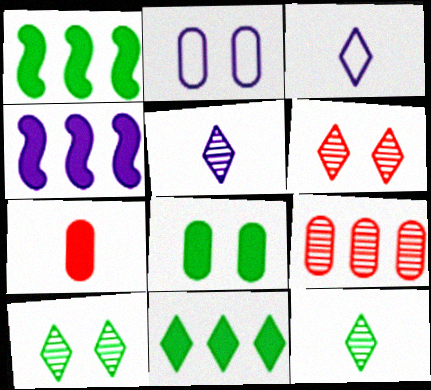[[2, 4, 5], 
[3, 6, 11]]